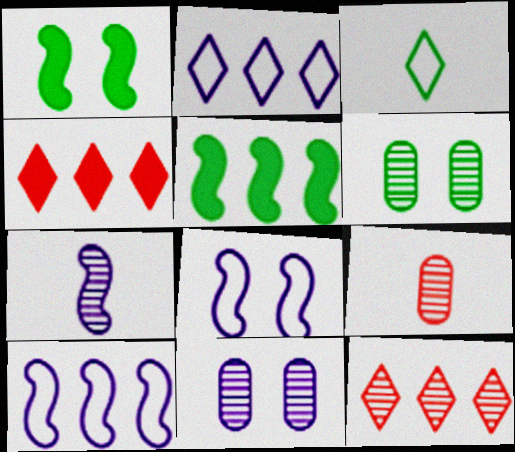[[1, 2, 9], 
[3, 5, 6], 
[6, 7, 12]]